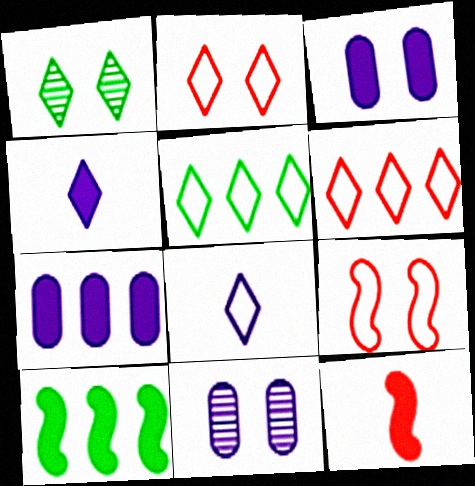[[1, 3, 9], 
[1, 4, 6], 
[2, 5, 8], 
[5, 11, 12]]